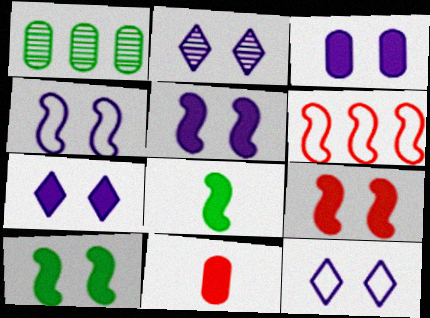[[2, 3, 4], 
[2, 7, 12], 
[3, 5, 7], 
[5, 9, 10]]